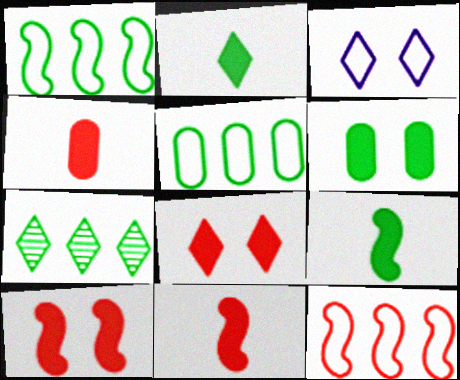[]